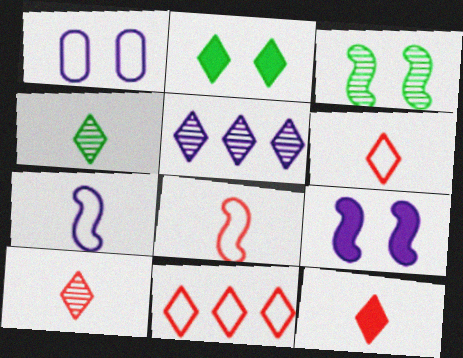[[2, 5, 6], 
[6, 10, 12]]